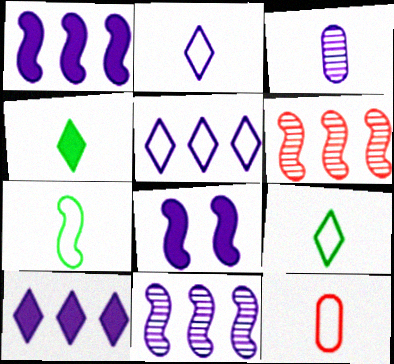[[2, 7, 12], 
[3, 5, 8], 
[6, 7, 8]]